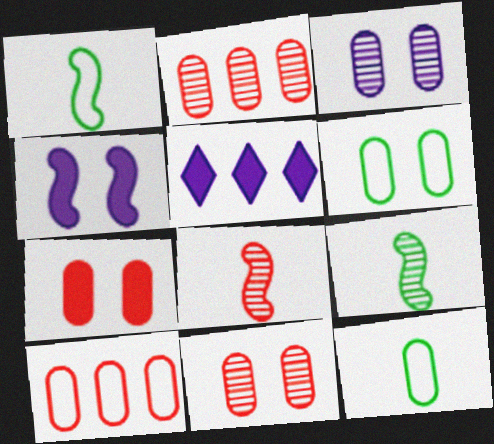[[1, 5, 11], 
[3, 6, 7], 
[5, 6, 8]]